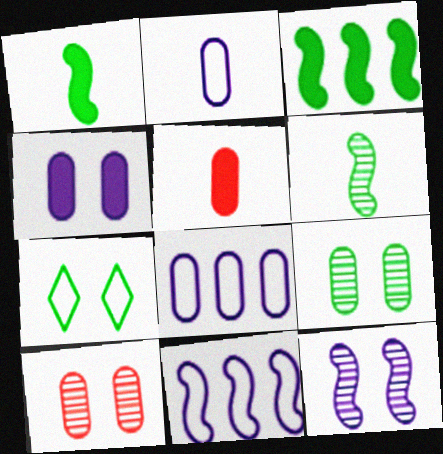[[5, 8, 9]]